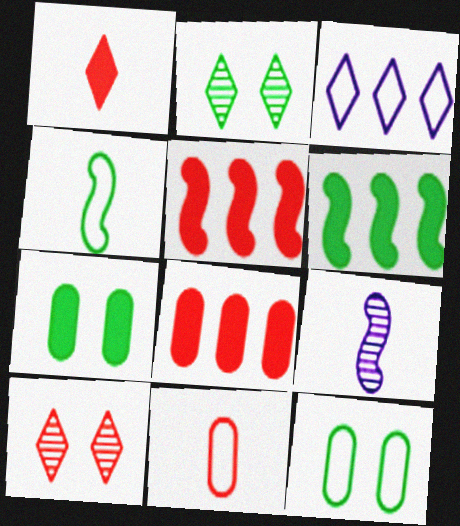[[1, 2, 3], 
[5, 10, 11]]